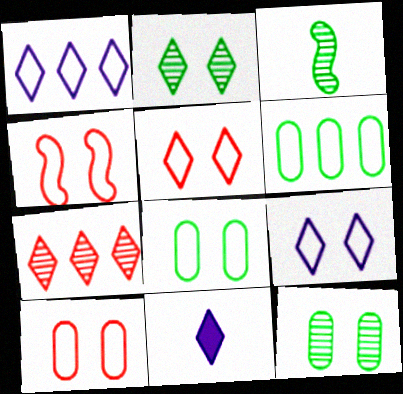[[4, 5, 10], 
[4, 8, 9]]